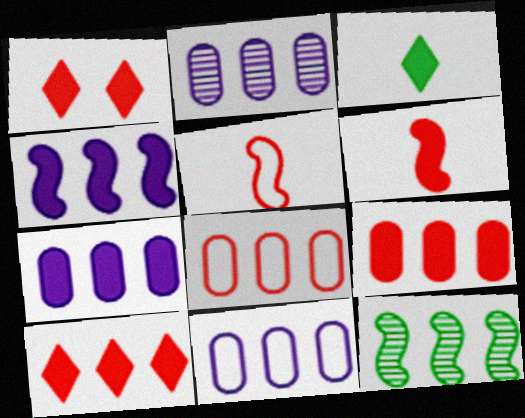[[1, 6, 9], 
[2, 7, 11], 
[10, 11, 12]]